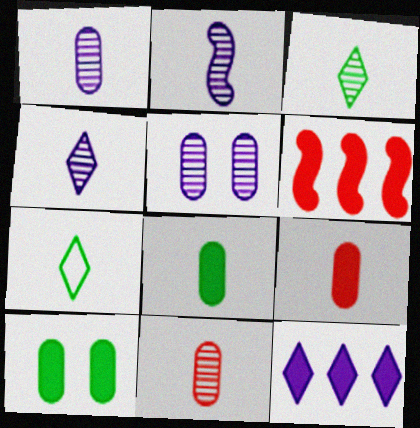[[1, 2, 4], 
[2, 3, 11], 
[2, 7, 9], 
[5, 6, 7]]